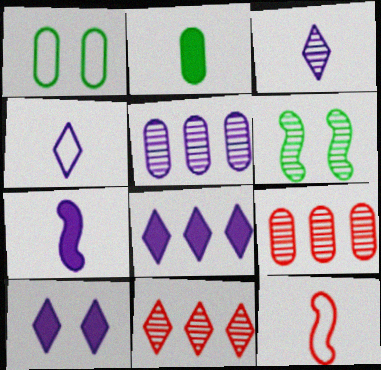[[1, 7, 11], 
[2, 3, 12], 
[3, 6, 9]]